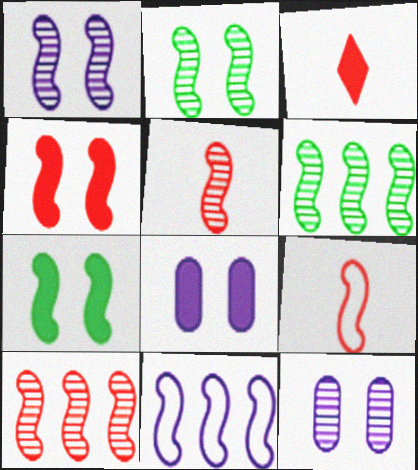[[1, 5, 6], 
[4, 9, 10], 
[5, 7, 11]]